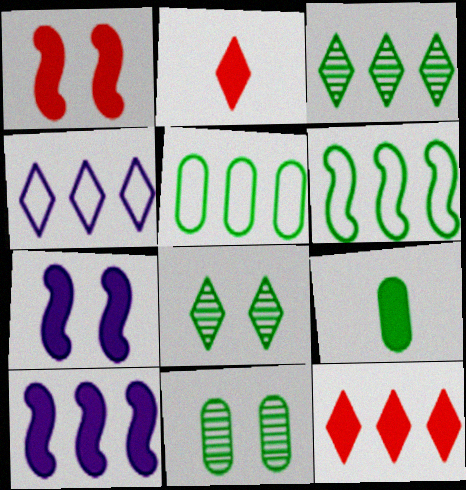[[2, 4, 8], 
[3, 4, 12], 
[5, 9, 11], 
[6, 8, 9], 
[7, 9, 12]]